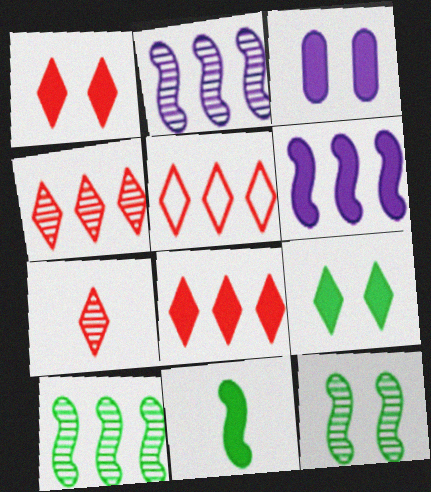[[1, 5, 7], 
[3, 8, 11], 
[4, 5, 8]]